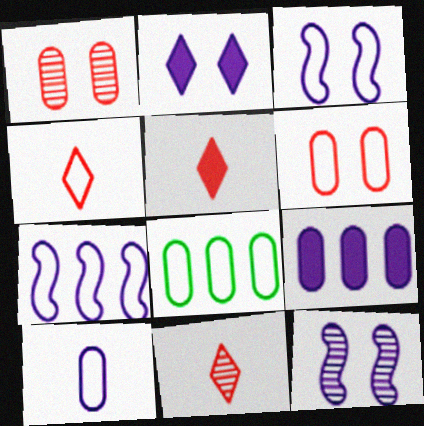[[3, 4, 8], 
[4, 5, 11], 
[5, 8, 12], 
[6, 8, 10]]